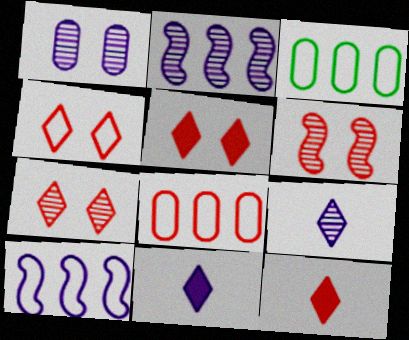[[1, 2, 9], 
[1, 10, 11], 
[3, 6, 11], 
[4, 5, 7], 
[6, 8, 12]]